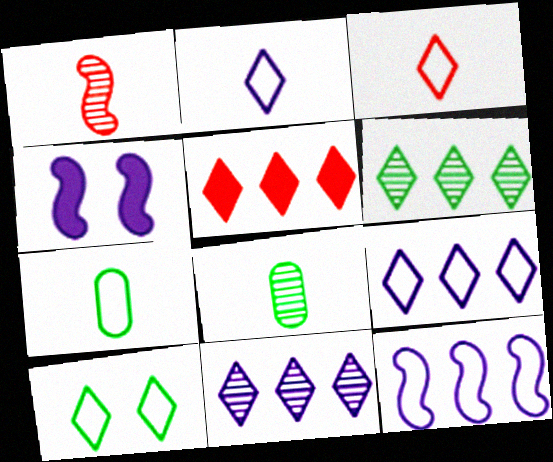[[3, 9, 10], 
[5, 6, 9]]